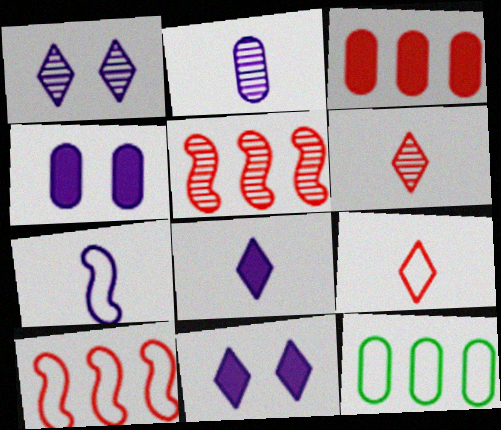[[2, 7, 8]]